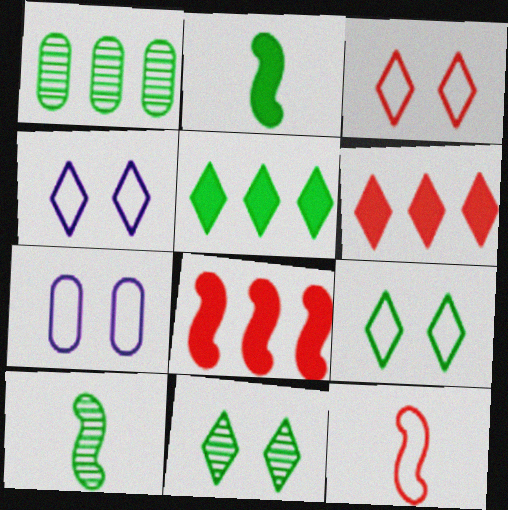[[1, 2, 9], 
[1, 10, 11], 
[3, 4, 9], 
[6, 7, 10]]